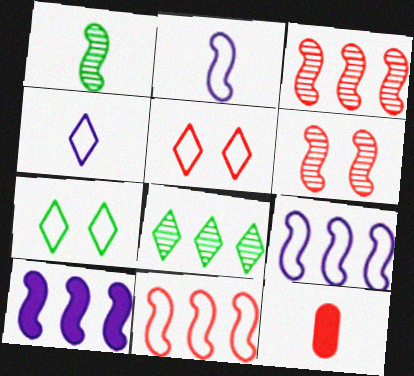[[1, 4, 12], 
[3, 5, 12]]